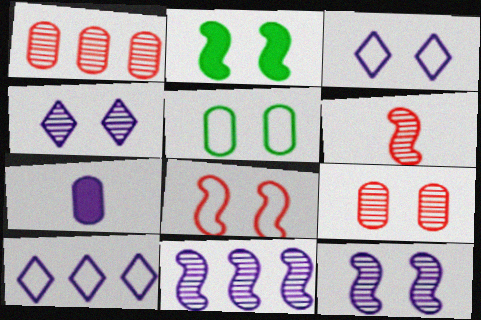[[1, 5, 7], 
[2, 3, 9], 
[2, 8, 12], 
[3, 5, 8], 
[3, 7, 11], 
[7, 10, 12]]